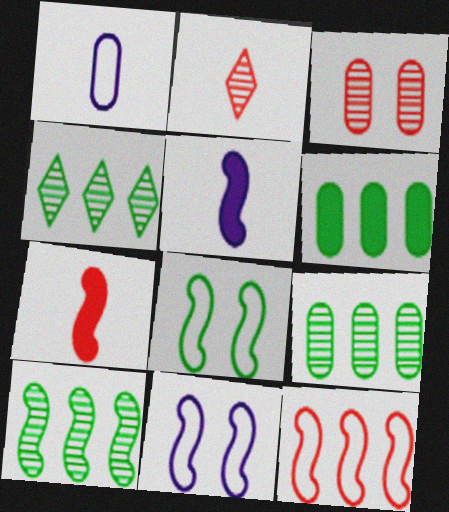[[1, 3, 6], 
[2, 6, 11], 
[4, 9, 10], 
[7, 10, 11]]